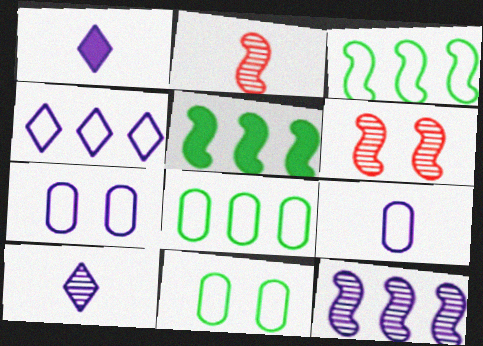[[1, 6, 8], 
[1, 7, 12]]